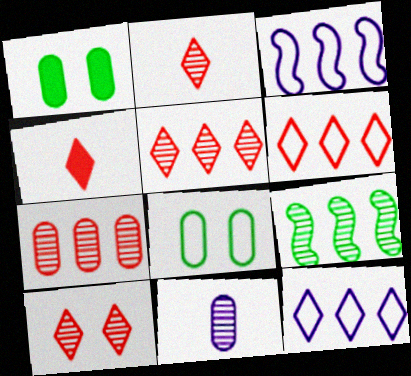[[1, 2, 3], 
[2, 5, 10], 
[4, 6, 10], 
[9, 10, 11]]